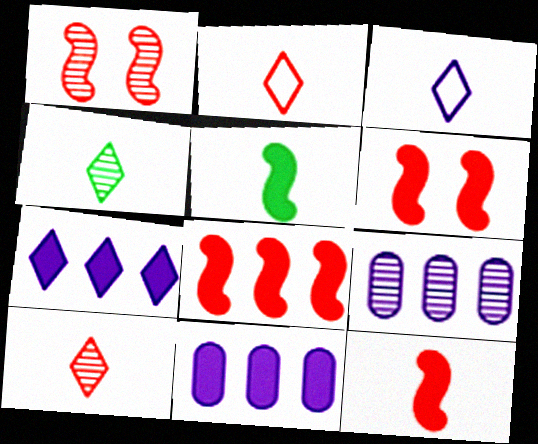[[1, 4, 9], 
[6, 8, 12]]